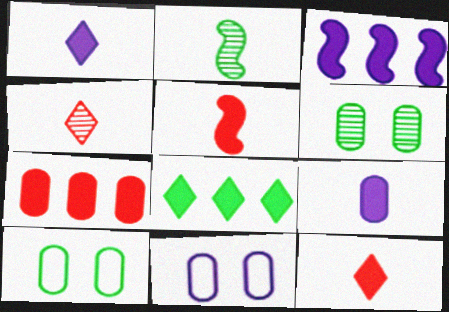[[2, 8, 10], 
[3, 4, 10], 
[3, 7, 8]]